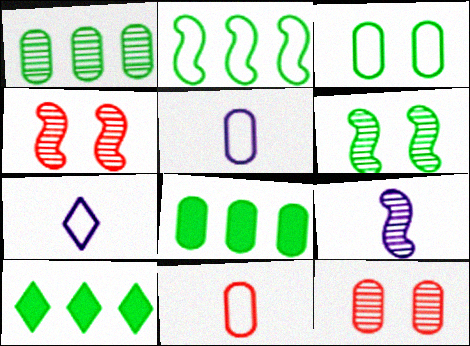[[1, 2, 10], 
[4, 5, 10], 
[4, 7, 8], 
[5, 8, 12]]